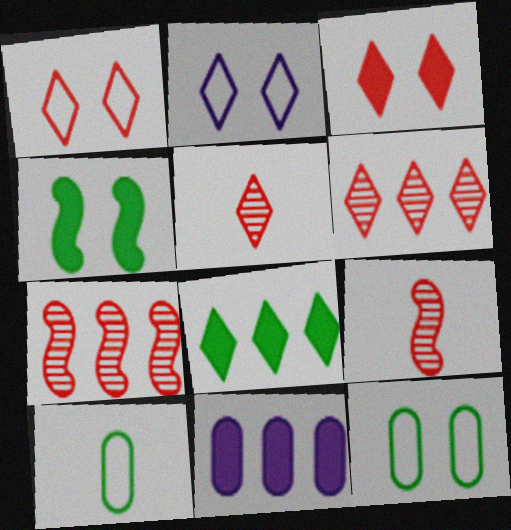[[2, 5, 8]]